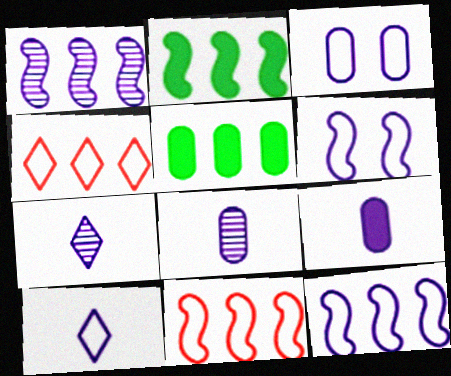[[1, 2, 11], 
[1, 4, 5], 
[3, 10, 12]]